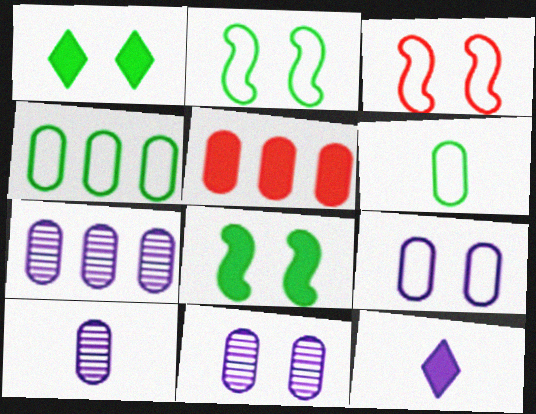[[1, 3, 11], 
[4, 5, 7], 
[5, 6, 11], 
[5, 8, 12], 
[7, 10, 11]]